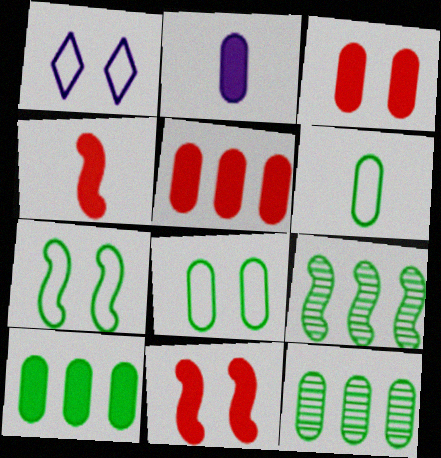[[1, 4, 12], 
[2, 3, 10]]